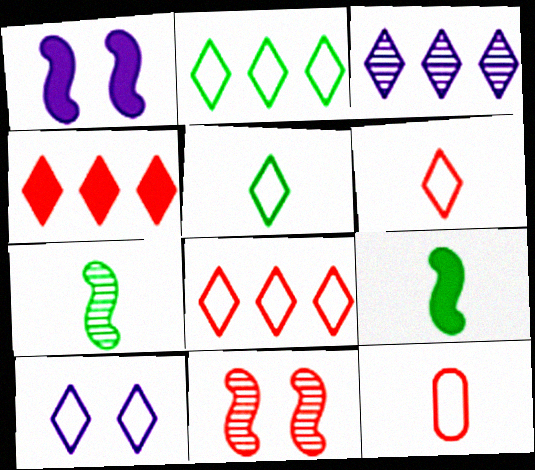[[2, 3, 4], 
[2, 6, 10], 
[4, 11, 12], 
[5, 8, 10]]